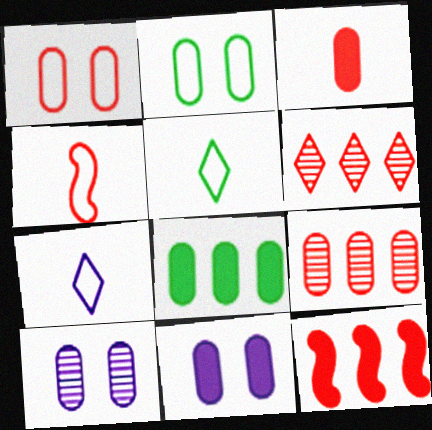[[1, 3, 9], 
[3, 8, 11], 
[5, 10, 12]]